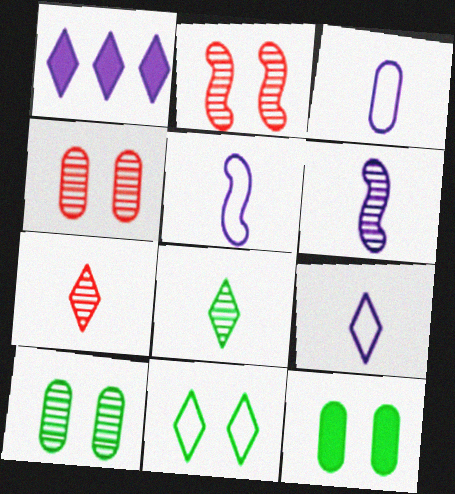[[1, 7, 11], 
[3, 5, 9]]